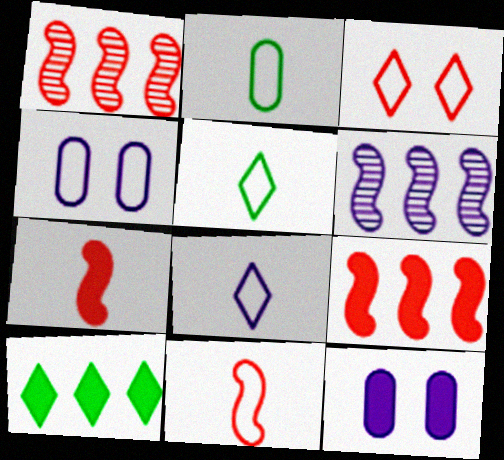[[1, 5, 12], 
[2, 8, 11], 
[6, 8, 12], 
[7, 10, 12]]